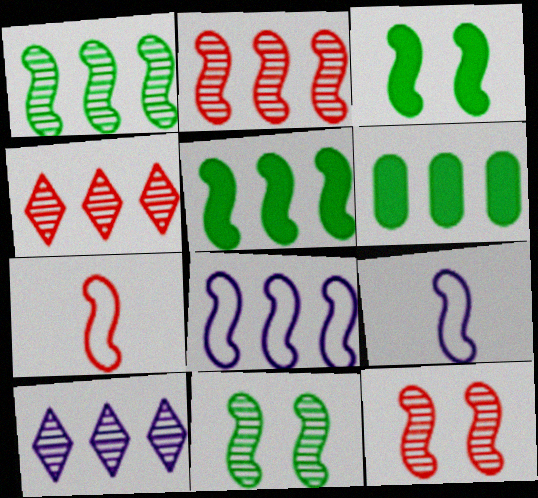[[2, 3, 9], 
[2, 5, 8], 
[4, 6, 8], 
[5, 9, 12]]